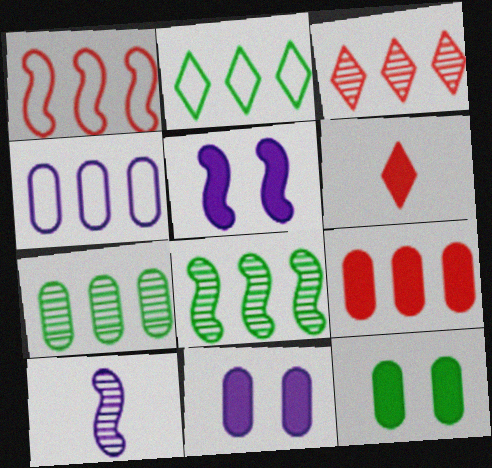[[1, 2, 4], 
[1, 3, 9], 
[4, 7, 9]]